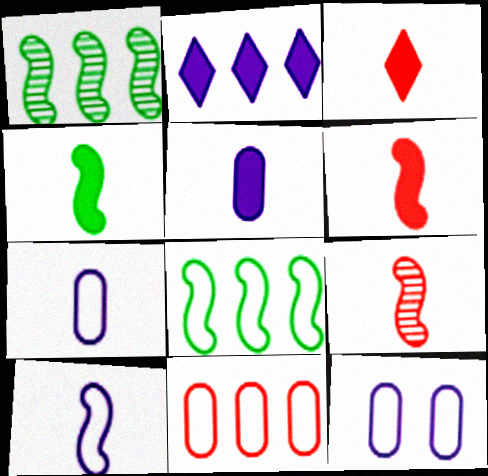[[1, 2, 11], 
[1, 3, 12], 
[3, 4, 5], 
[4, 9, 10]]